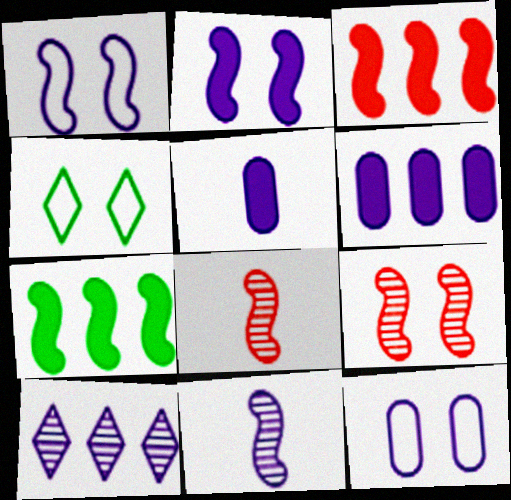[[1, 5, 10], 
[1, 7, 8], 
[4, 6, 8]]